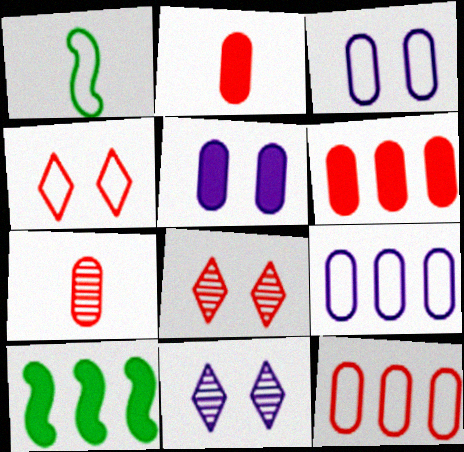[[1, 4, 9], 
[1, 6, 11]]